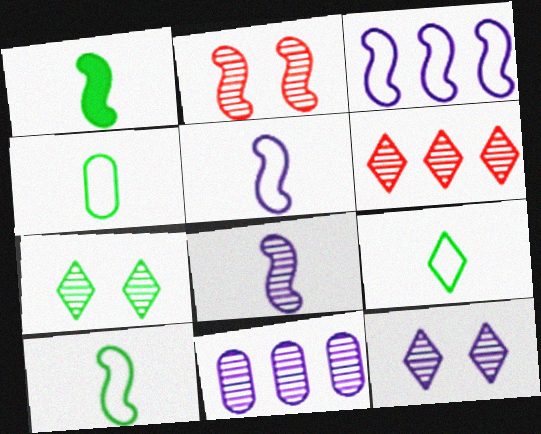[[1, 2, 3], 
[4, 9, 10], 
[8, 11, 12]]